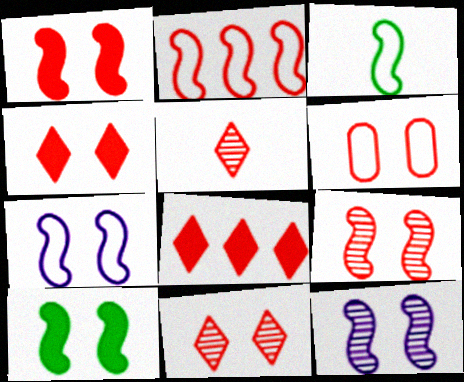[[1, 6, 11], 
[2, 3, 7], 
[4, 6, 9], 
[7, 9, 10]]